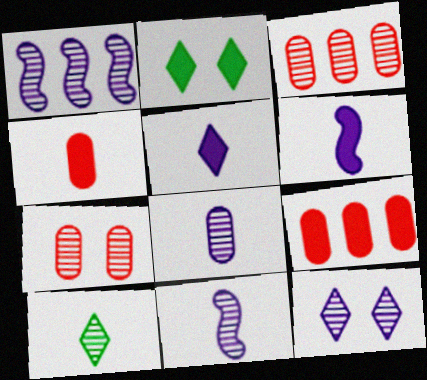[[1, 7, 10], 
[1, 8, 12], 
[2, 6, 9]]